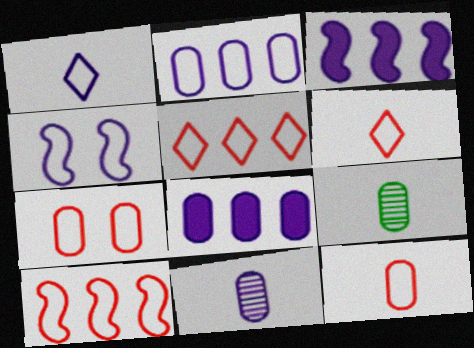[[1, 2, 4], 
[6, 7, 10], 
[7, 8, 9]]